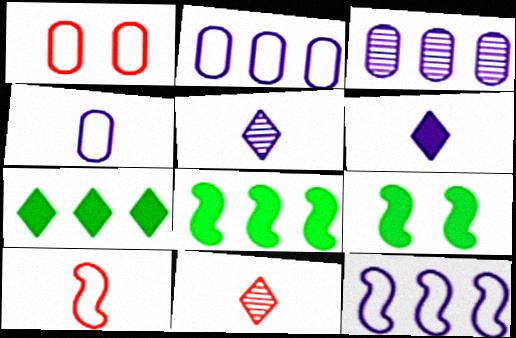[[1, 5, 8], 
[2, 9, 11]]